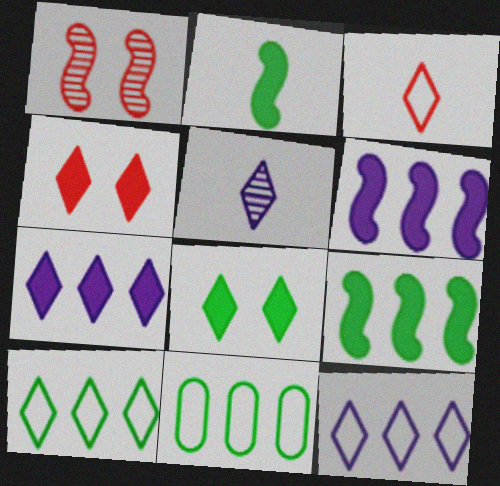[[4, 5, 10]]